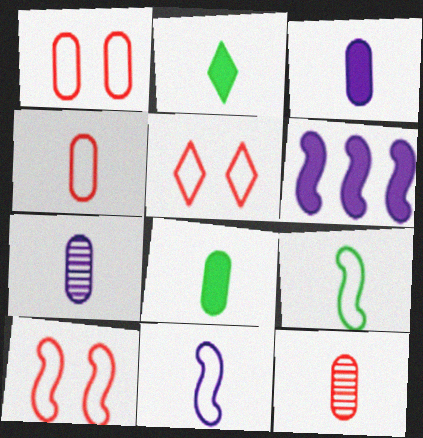[[1, 5, 10], 
[2, 11, 12], 
[4, 7, 8]]